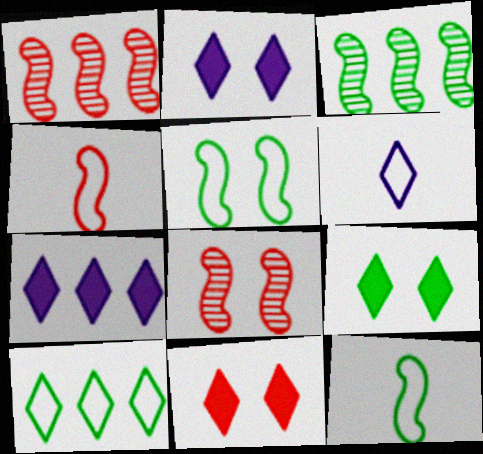[[2, 9, 11]]